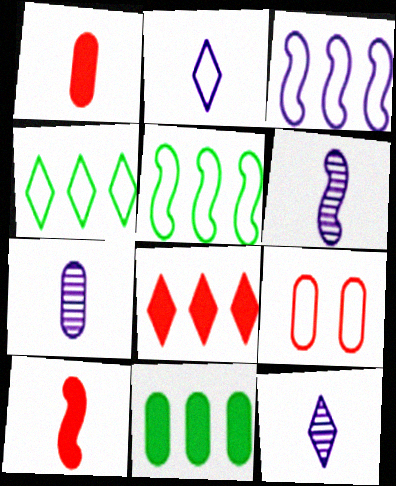[[2, 5, 9], 
[6, 7, 12], 
[7, 9, 11]]